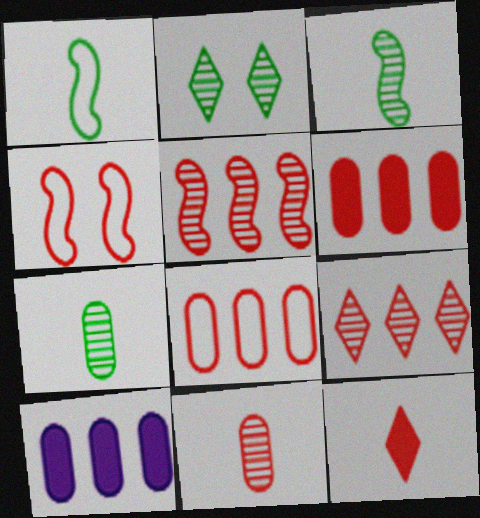[]